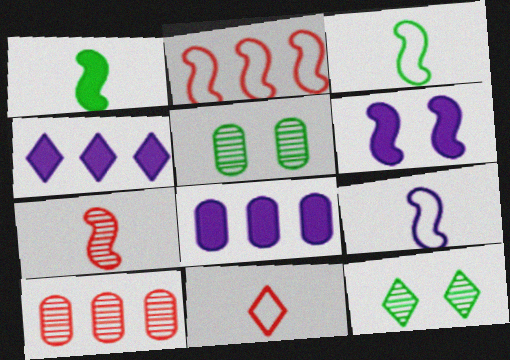[[1, 7, 9], 
[4, 11, 12]]